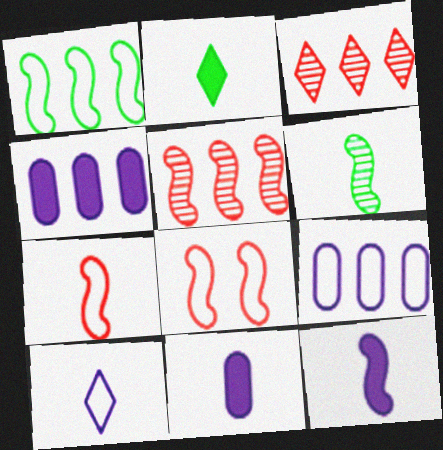[[1, 3, 4], 
[6, 7, 12]]